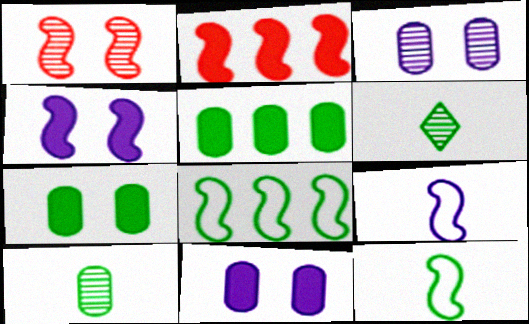[[6, 7, 8]]